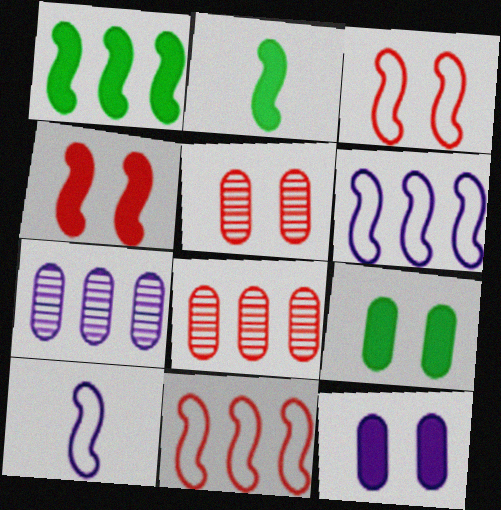[]